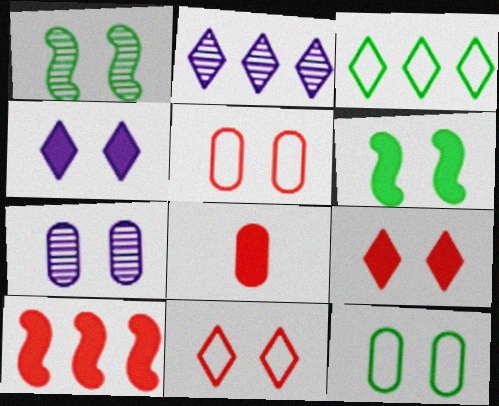[[1, 4, 5], 
[6, 7, 11], 
[8, 9, 10]]